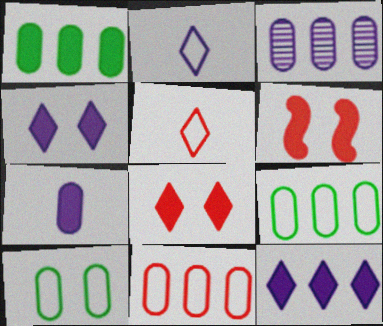[[1, 3, 11]]